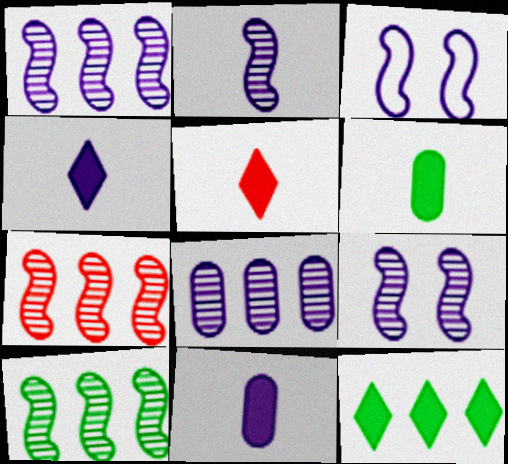[[1, 2, 9], 
[1, 7, 10], 
[3, 4, 8]]